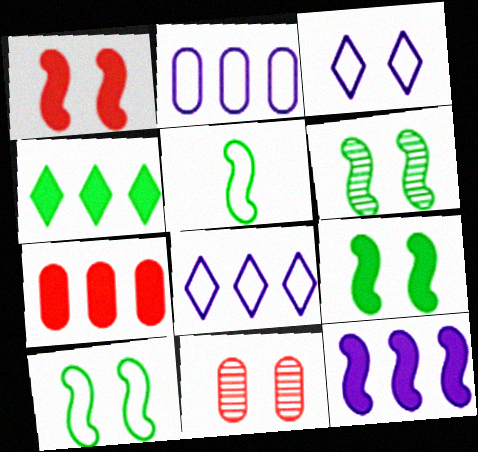[[3, 9, 11], 
[4, 7, 12], 
[6, 9, 10]]